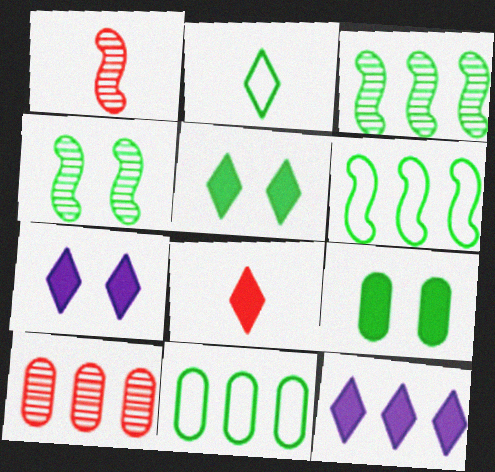[[1, 7, 11], 
[2, 3, 9], 
[5, 8, 12], 
[6, 10, 12]]